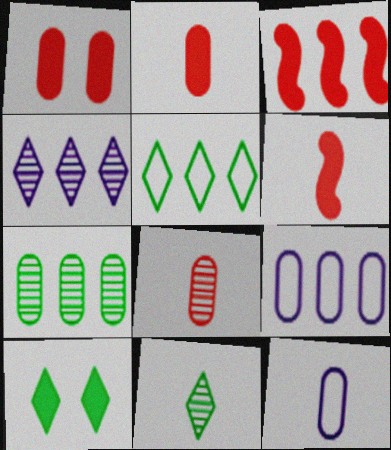[[1, 7, 12], 
[5, 10, 11], 
[6, 11, 12]]